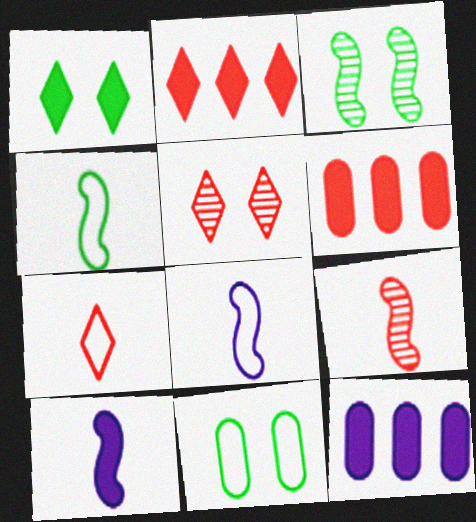[[1, 3, 11], 
[1, 6, 10], 
[2, 5, 7], 
[3, 7, 12], 
[4, 5, 12], 
[4, 9, 10]]